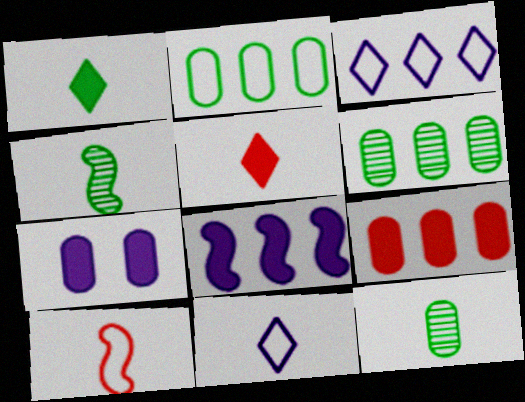[]